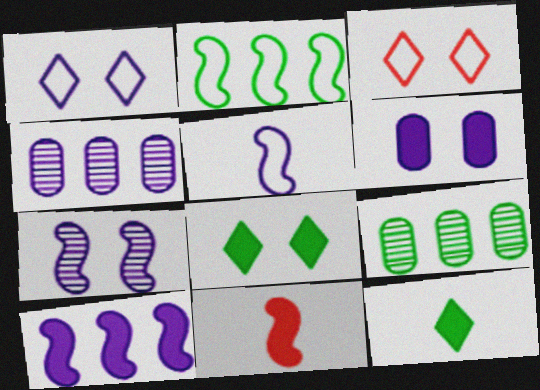[[1, 6, 7], 
[1, 9, 11], 
[2, 7, 11], 
[5, 7, 10]]